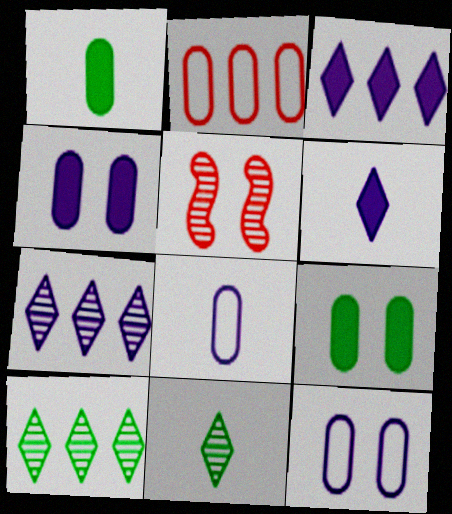[]